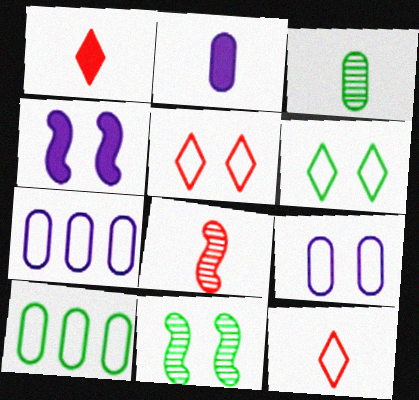[[1, 7, 11]]